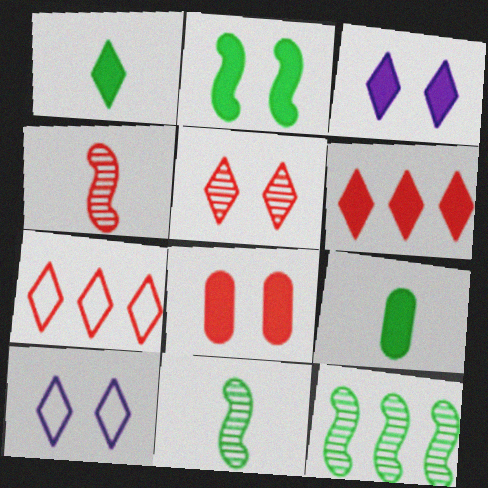[[1, 3, 6], 
[2, 3, 8], 
[4, 7, 8]]